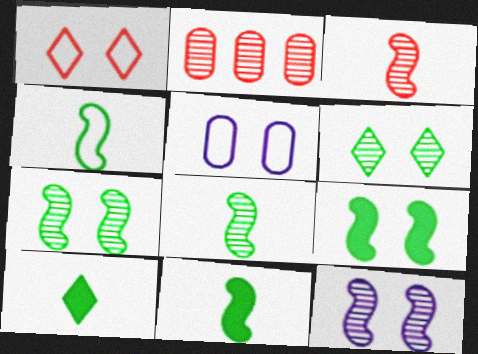[[4, 8, 11]]